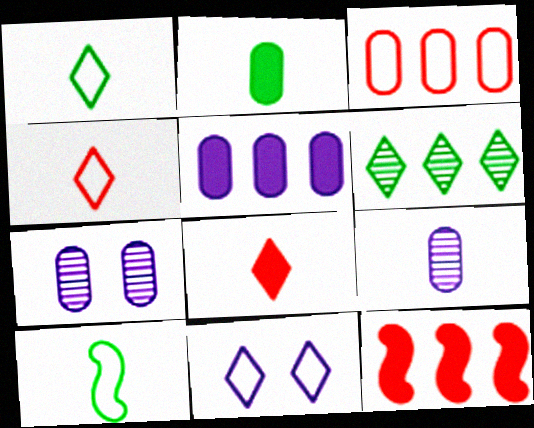[[1, 7, 12], 
[2, 3, 7], 
[3, 10, 11], 
[6, 8, 11], 
[8, 9, 10]]